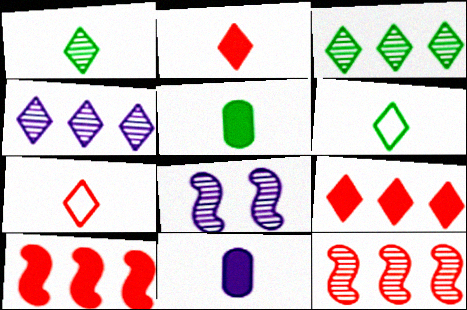[]